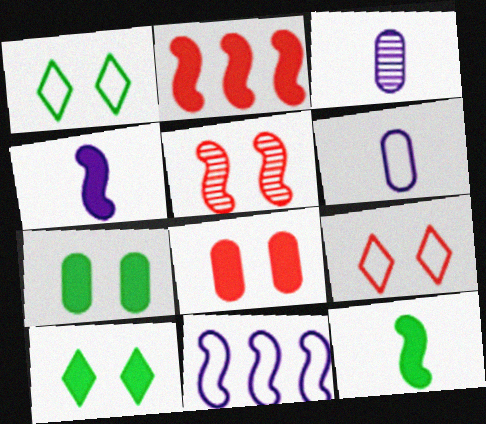[[1, 2, 3], 
[5, 8, 9], 
[5, 11, 12]]